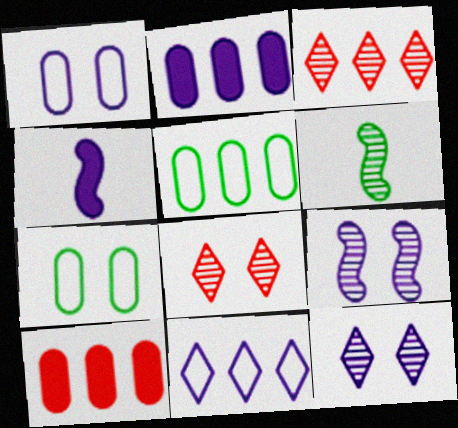[[3, 4, 7], 
[4, 5, 8]]